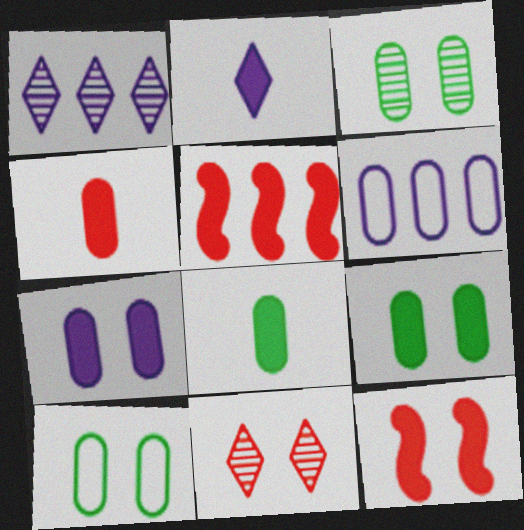[[2, 5, 9], 
[3, 4, 6], 
[3, 9, 10]]